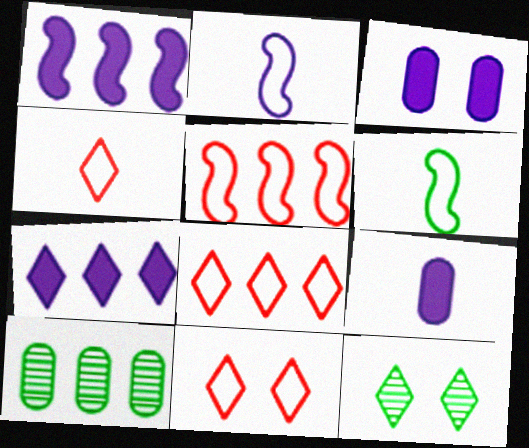[[1, 8, 10], 
[4, 7, 12], 
[4, 8, 11], 
[5, 7, 10], 
[5, 9, 12]]